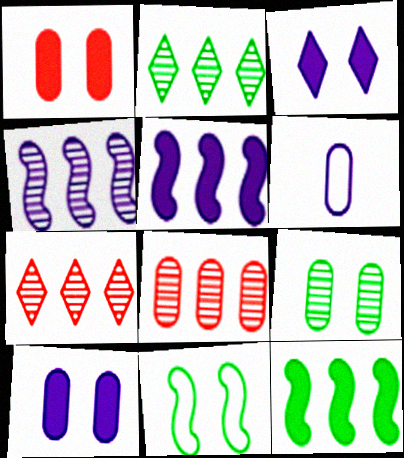[[2, 4, 8], 
[3, 4, 6]]